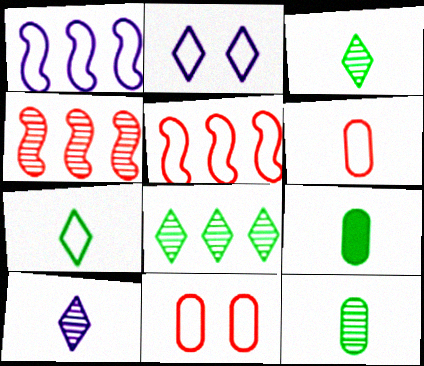[[1, 7, 11], 
[2, 4, 9]]